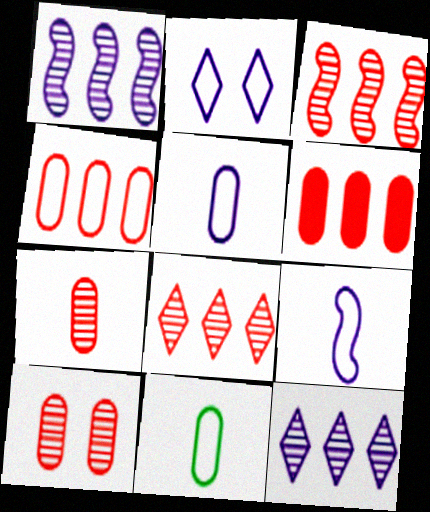[]